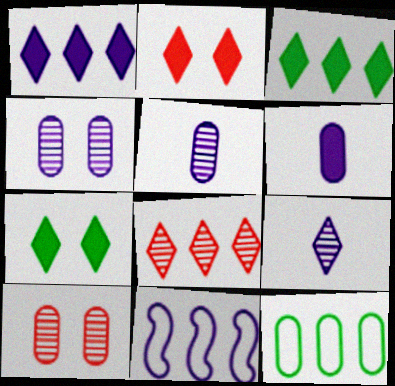[[6, 10, 12]]